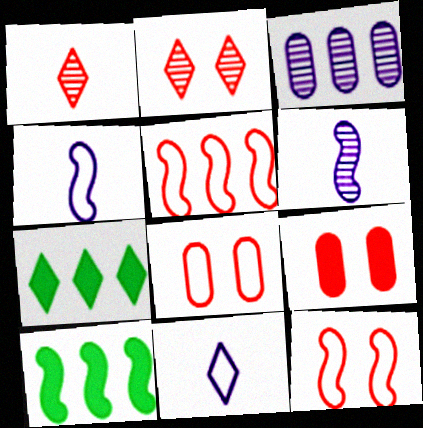[[1, 5, 9], 
[2, 7, 11], 
[2, 9, 12], 
[3, 5, 7], 
[6, 7, 8], 
[6, 10, 12]]